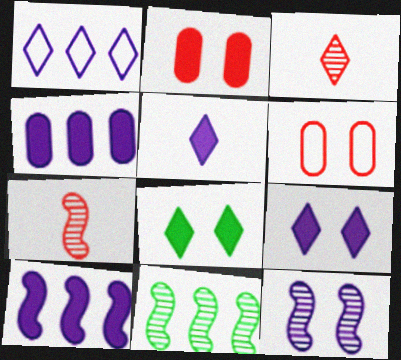[[1, 3, 8], 
[5, 6, 11], 
[6, 8, 12], 
[7, 11, 12]]